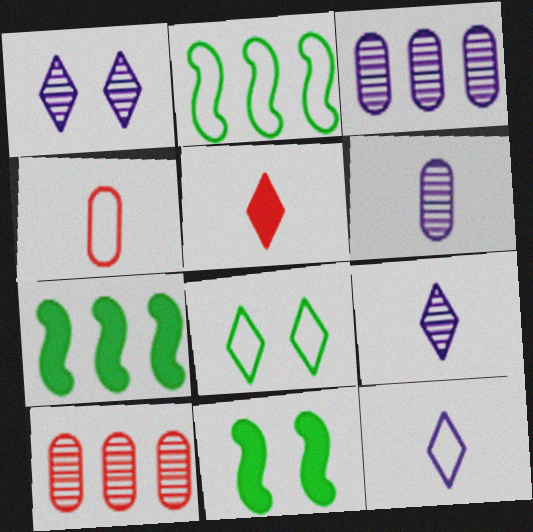[[1, 4, 7], 
[10, 11, 12]]